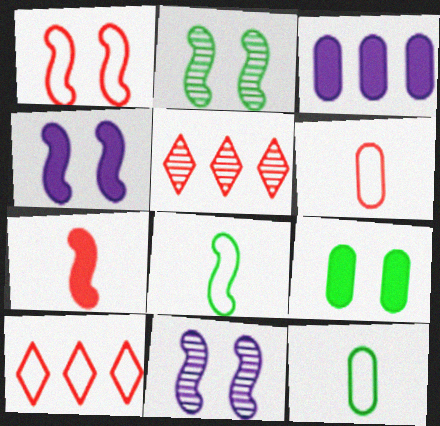[[1, 2, 4], 
[1, 6, 10], 
[4, 5, 12]]